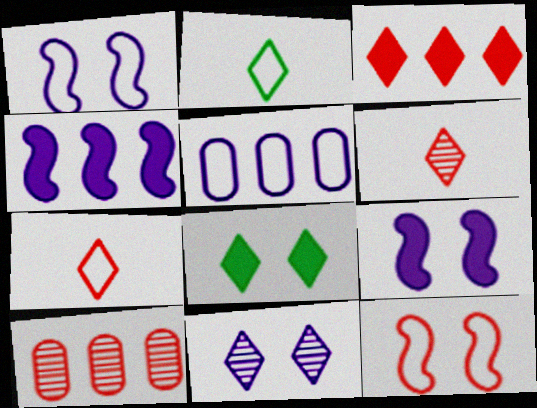[[2, 3, 11], 
[2, 5, 12], 
[2, 9, 10]]